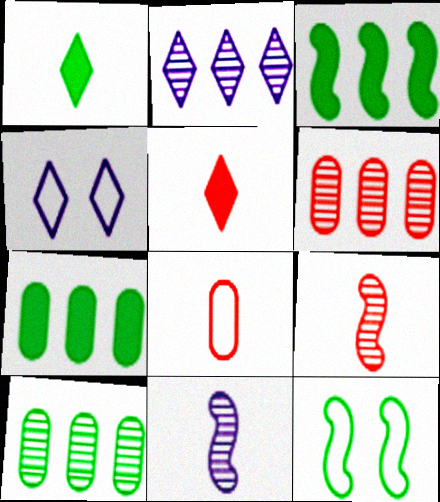[[1, 8, 11], 
[1, 10, 12], 
[4, 7, 9], 
[5, 8, 9]]